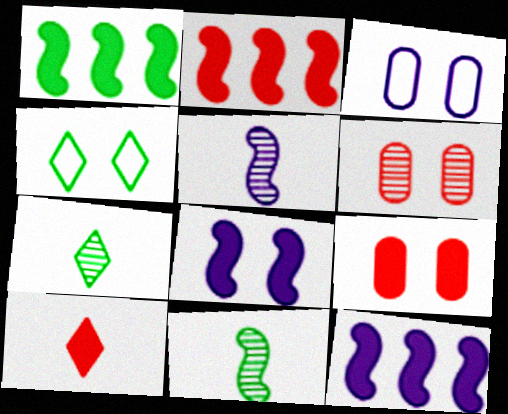[[1, 2, 12], 
[2, 3, 7], 
[2, 9, 10], 
[4, 6, 8]]